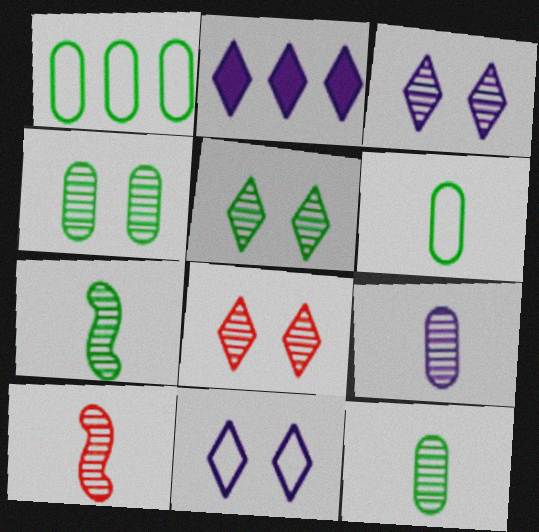[[3, 5, 8]]